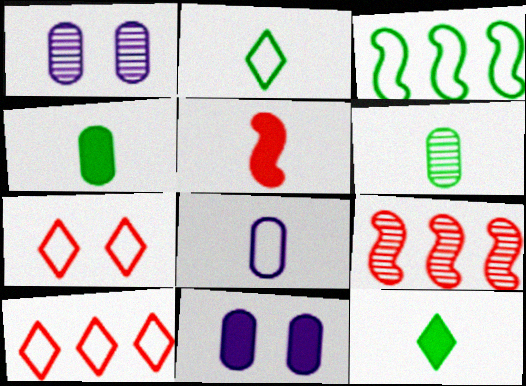[[2, 9, 11], 
[3, 7, 8]]